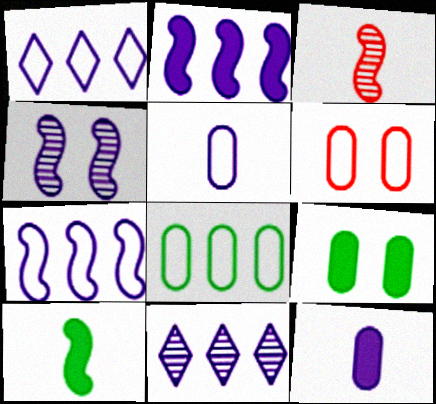[[1, 3, 9], 
[1, 4, 12], 
[5, 6, 8], 
[6, 10, 11]]